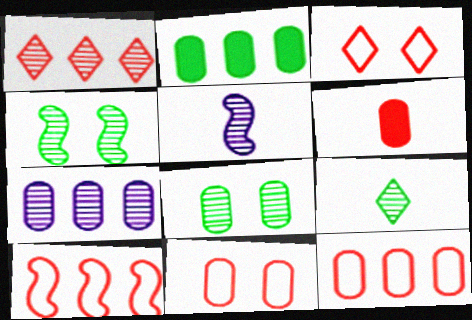[[1, 5, 8], 
[2, 3, 5], 
[2, 7, 12]]